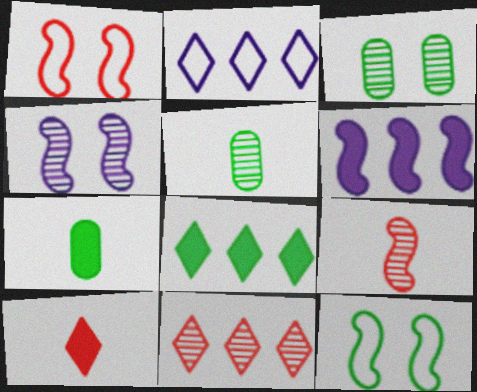[[2, 8, 11], 
[4, 5, 11], 
[5, 8, 12], 
[6, 9, 12]]